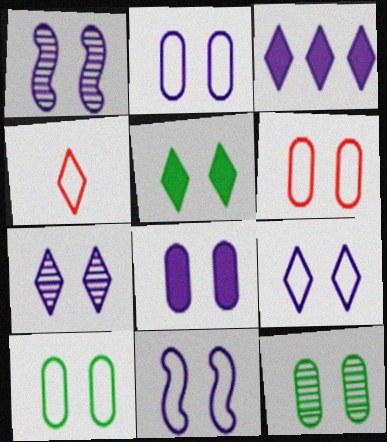[[1, 5, 6], 
[1, 8, 9], 
[2, 6, 10], 
[2, 9, 11], 
[6, 8, 12], 
[7, 8, 11]]